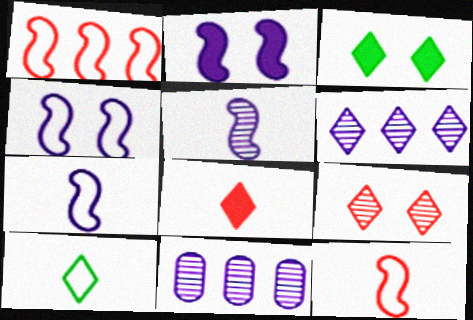[[3, 11, 12]]